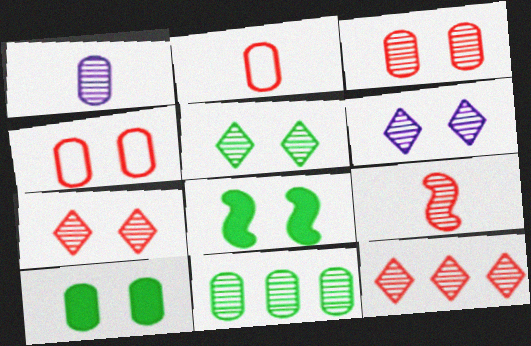[[1, 3, 11], 
[3, 9, 12], 
[4, 6, 8], 
[5, 6, 7], 
[6, 9, 11]]